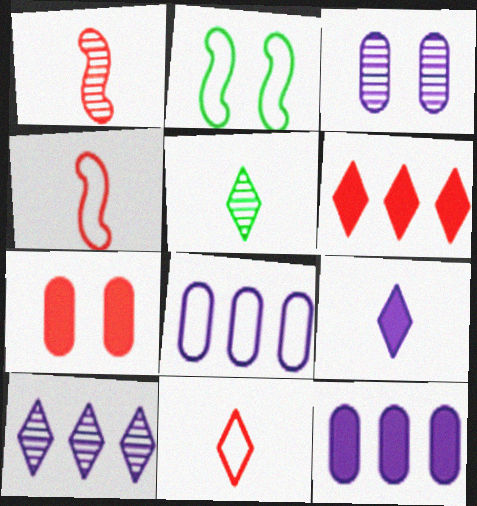[[2, 8, 11], 
[5, 9, 11]]